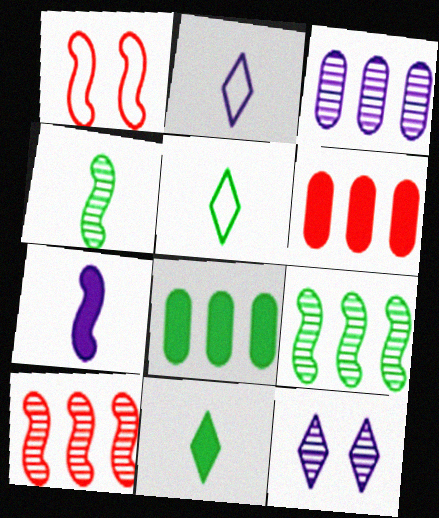[[1, 3, 11], 
[1, 7, 9]]